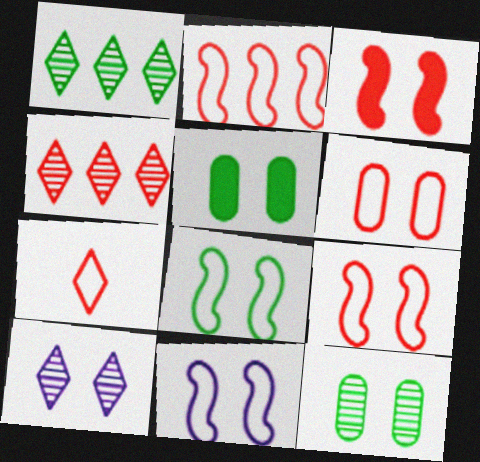[[2, 6, 7], 
[5, 9, 10], 
[8, 9, 11]]